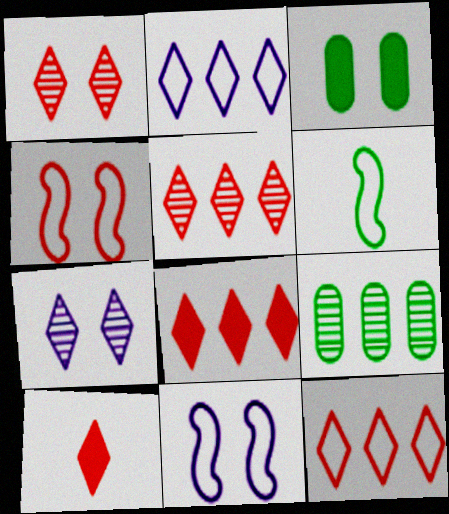[[1, 3, 11], 
[1, 10, 12], 
[3, 4, 7], 
[5, 8, 12], 
[9, 10, 11]]